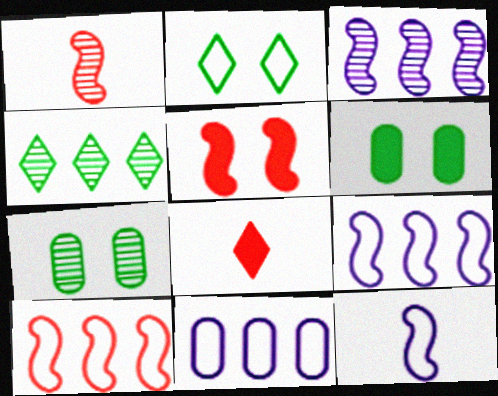[[1, 5, 10], 
[7, 8, 9]]